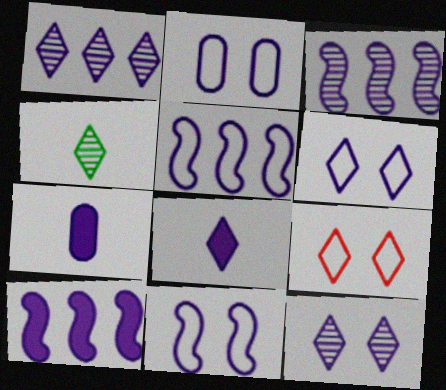[[1, 6, 8], 
[1, 7, 11], 
[2, 3, 8], 
[2, 6, 11], 
[3, 5, 10], 
[3, 6, 7], 
[5, 7, 12]]